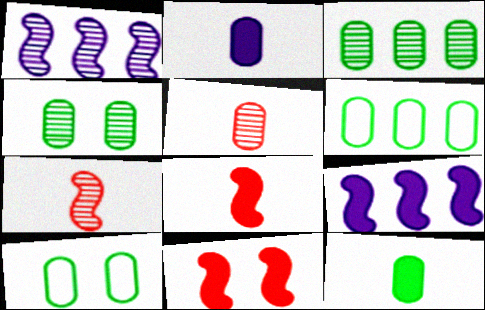[[3, 10, 12], 
[4, 6, 12]]